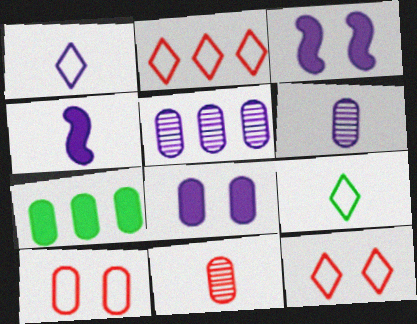[[1, 3, 5], 
[1, 4, 6], 
[4, 9, 11], 
[6, 7, 10]]